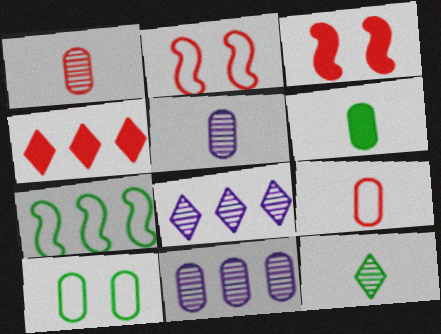[[1, 2, 4], 
[2, 6, 8], 
[4, 7, 11], 
[5, 6, 9]]